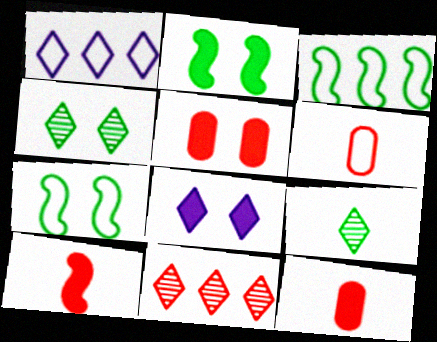[[1, 6, 7], 
[2, 5, 8]]